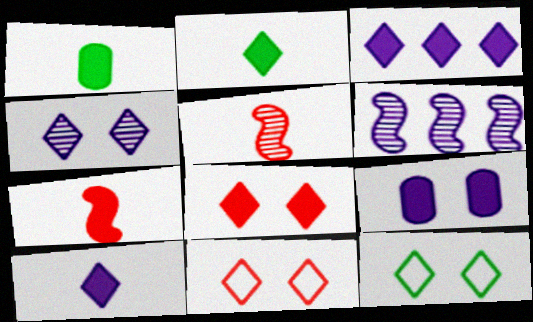[[1, 6, 11], 
[1, 7, 10], 
[2, 3, 8], 
[4, 8, 12]]